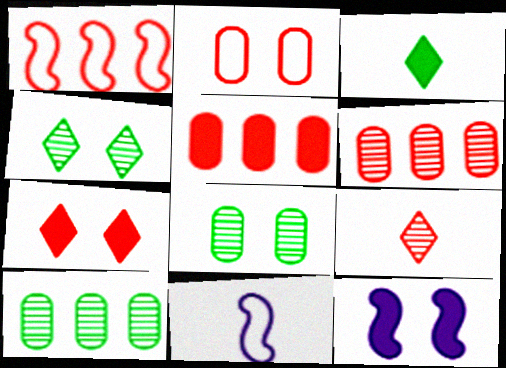[[2, 4, 12], 
[3, 5, 12], 
[4, 5, 11], 
[7, 10, 11]]